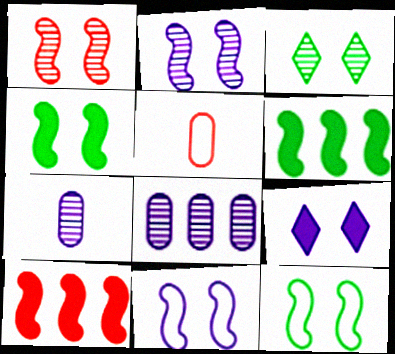[[1, 4, 11]]